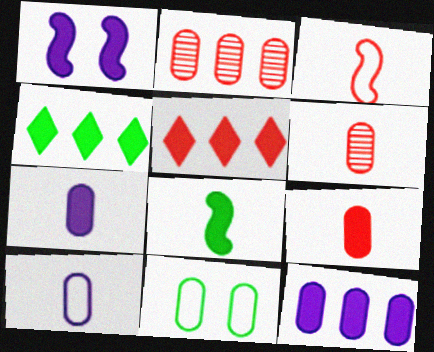[[1, 4, 9], 
[2, 7, 11], 
[6, 11, 12]]